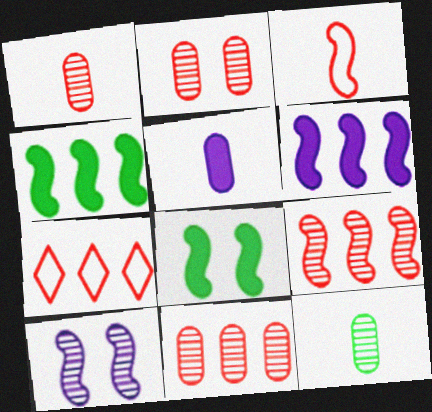[[1, 2, 11], 
[3, 4, 10]]